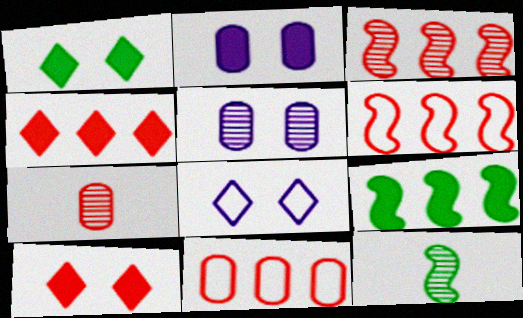[[3, 4, 11], 
[6, 7, 10], 
[7, 8, 9]]